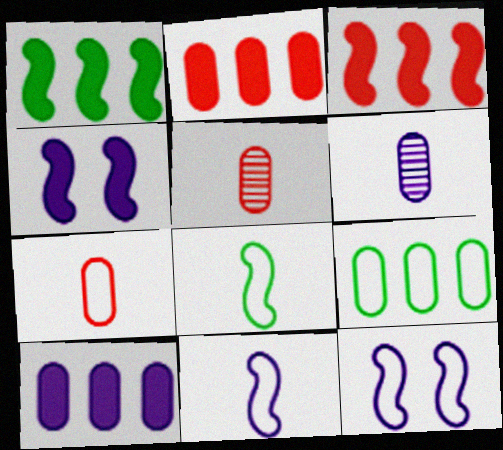[]